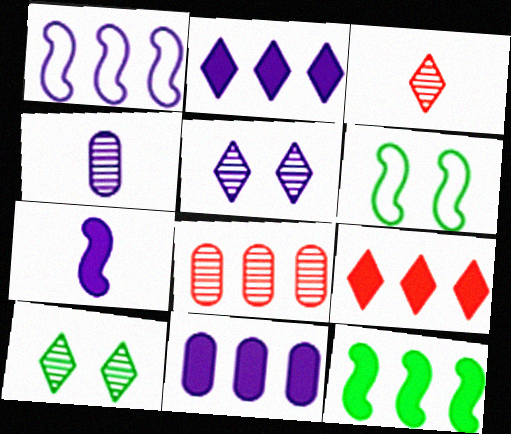[[3, 6, 11], 
[4, 6, 9], 
[9, 11, 12]]